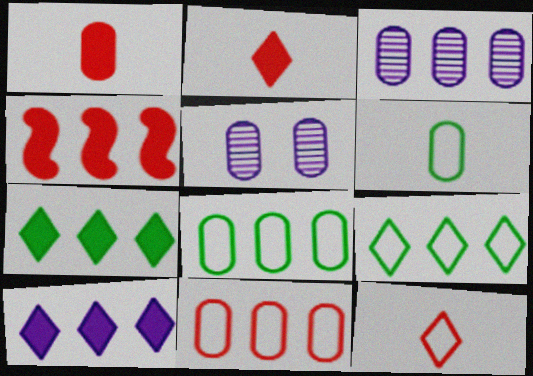[[1, 5, 8], 
[3, 4, 9]]